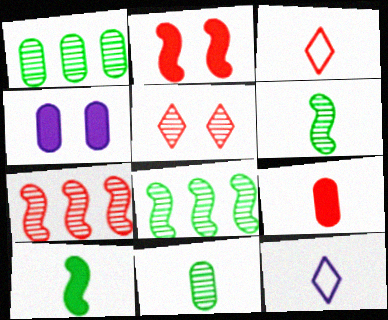[[1, 2, 12], 
[3, 4, 8], 
[6, 9, 12]]